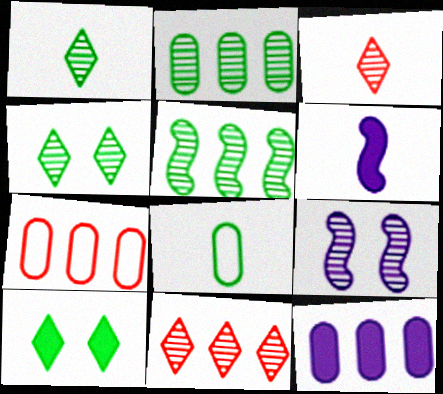[[2, 3, 9], 
[2, 7, 12], 
[3, 6, 8], 
[4, 6, 7], 
[5, 8, 10]]